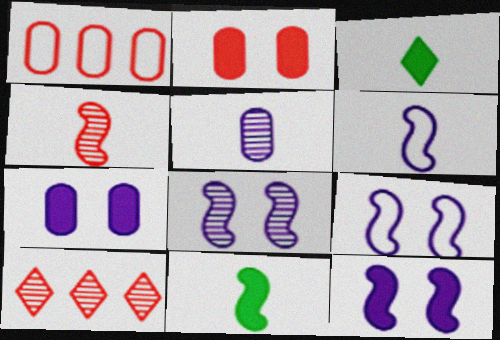[[1, 3, 8], 
[4, 6, 11], 
[8, 9, 12]]